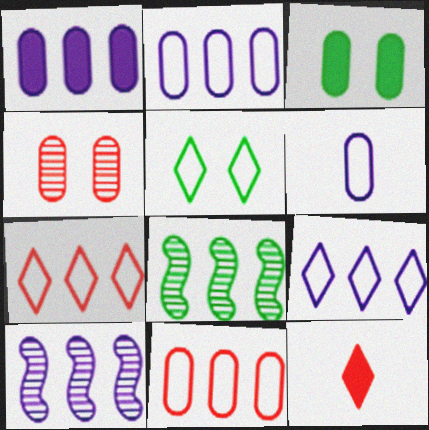[[1, 7, 8], 
[1, 9, 10]]